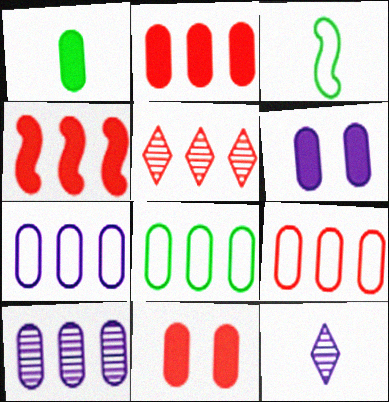[[1, 2, 6], 
[2, 8, 10], 
[3, 5, 6], 
[4, 5, 9], 
[7, 8, 9]]